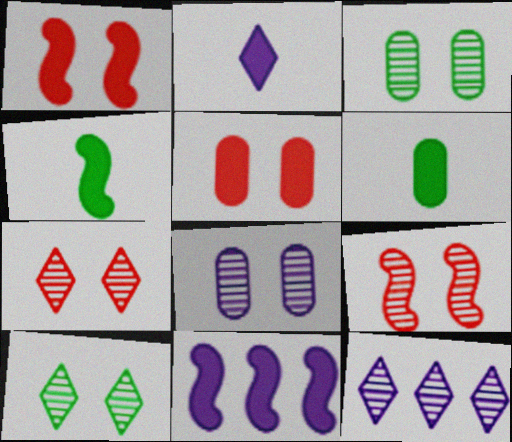[[1, 4, 11], 
[8, 9, 10]]